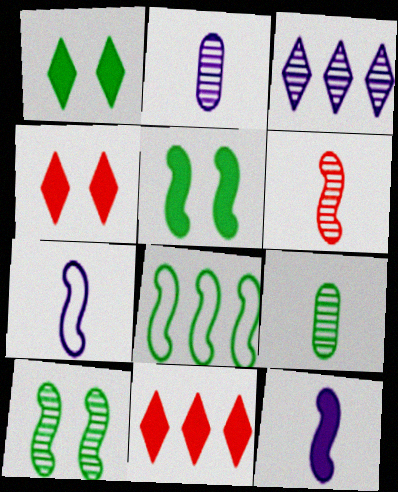[[1, 8, 9], 
[2, 4, 8]]